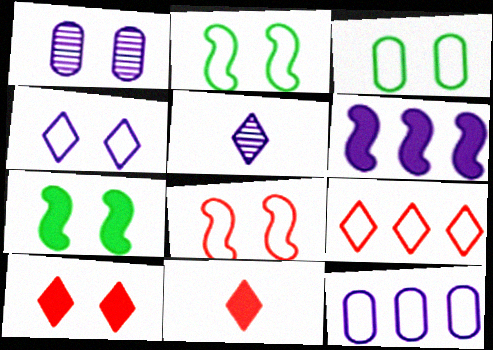[[1, 2, 10], 
[3, 4, 8]]